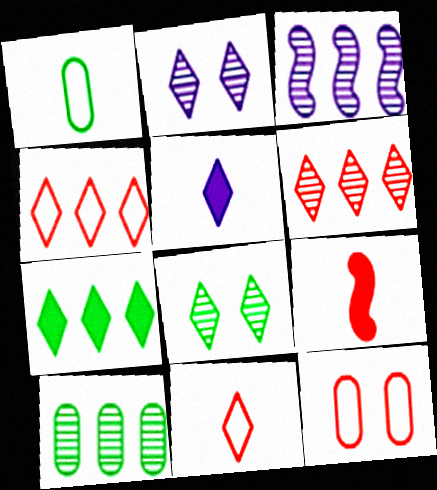[[2, 7, 11], 
[3, 6, 10], 
[4, 5, 8], 
[6, 9, 12]]